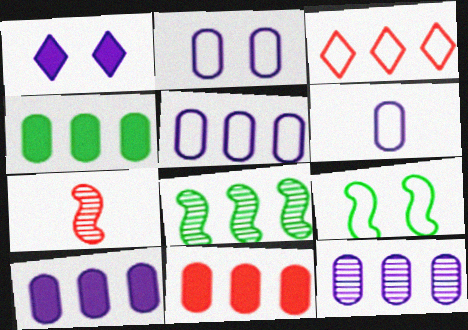[[2, 5, 6], 
[3, 6, 9], 
[3, 8, 10], 
[4, 10, 11], 
[5, 10, 12]]